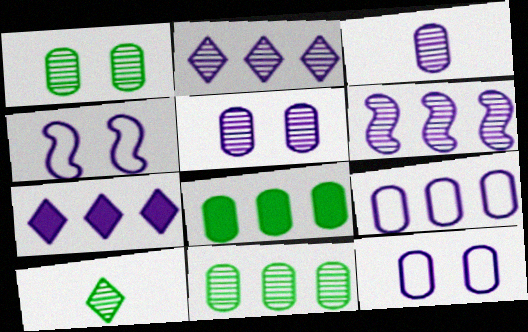[[3, 4, 7], 
[6, 7, 9]]